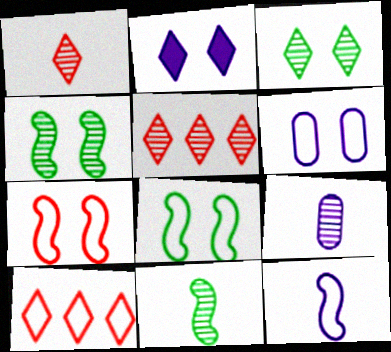[[1, 9, 11], 
[4, 5, 9]]